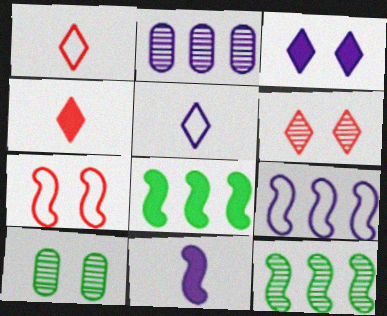[[3, 7, 10], 
[4, 9, 10], 
[7, 11, 12]]